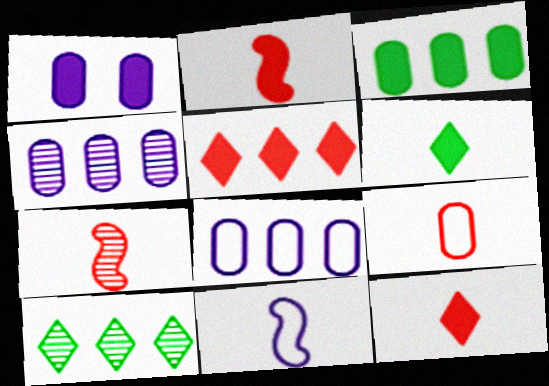[[7, 9, 12]]